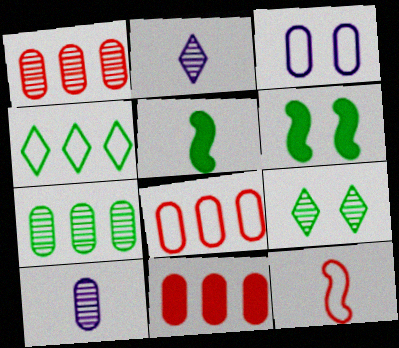[[1, 8, 11], 
[2, 6, 8], 
[3, 4, 12]]